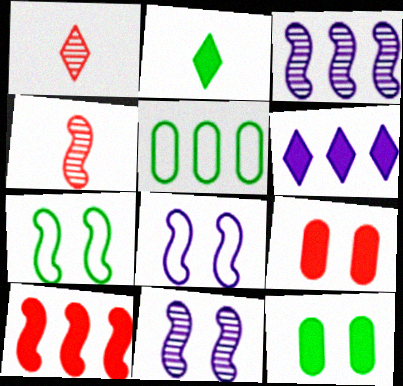[]